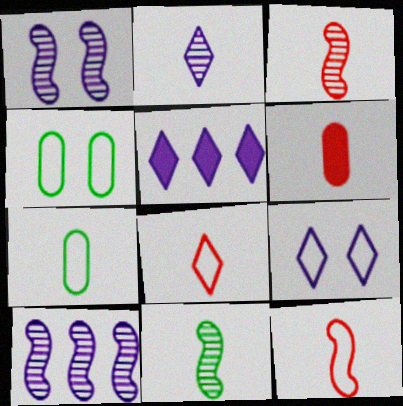[[2, 5, 9], 
[3, 4, 5], 
[3, 6, 8]]